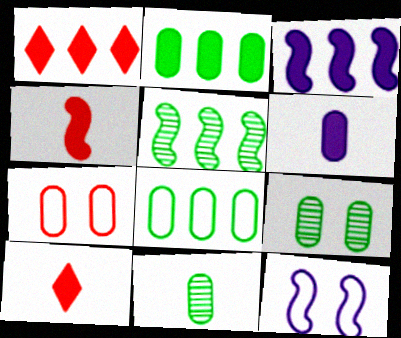[[1, 2, 3], 
[1, 11, 12], 
[4, 5, 12]]